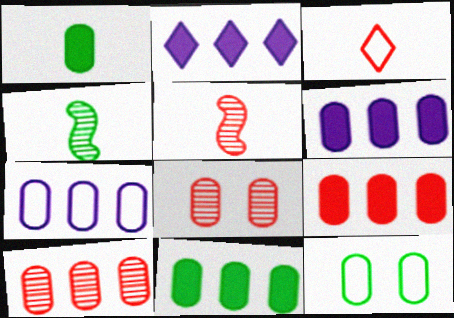[[1, 7, 8], 
[2, 5, 12], 
[6, 9, 11], 
[7, 10, 11]]